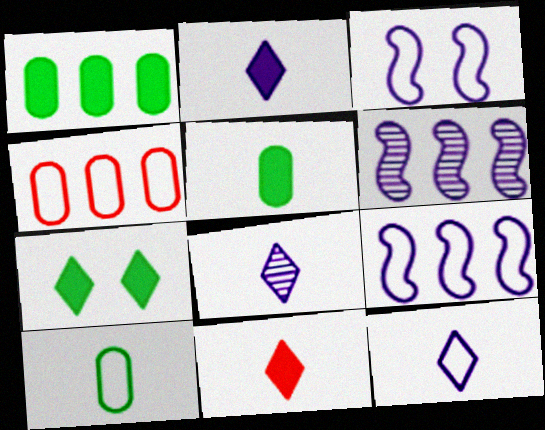[[2, 8, 12]]